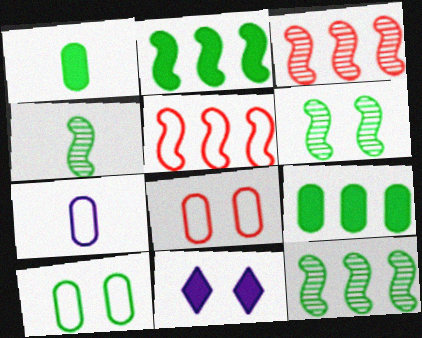[[4, 6, 12], 
[6, 8, 11]]